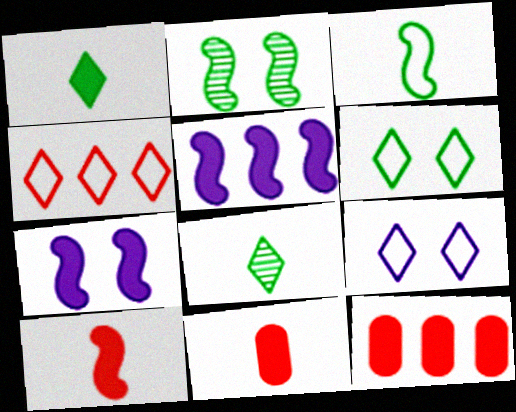[[1, 7, 12]]